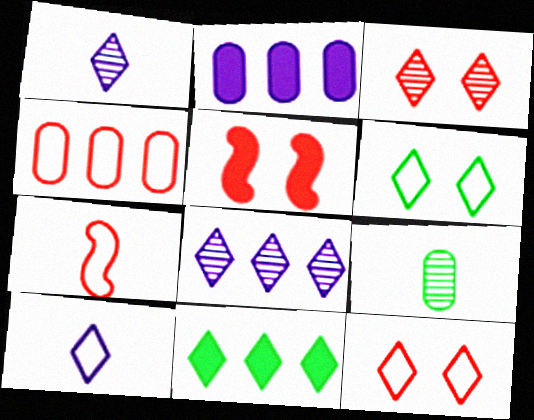[[1, 11, 12], 
[3, 10, 11], 
[4, 7, 12]]